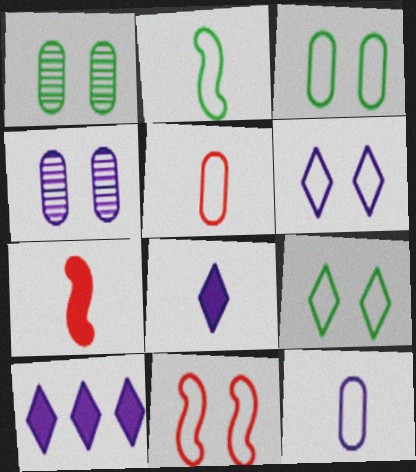[[3, 6, 11]]